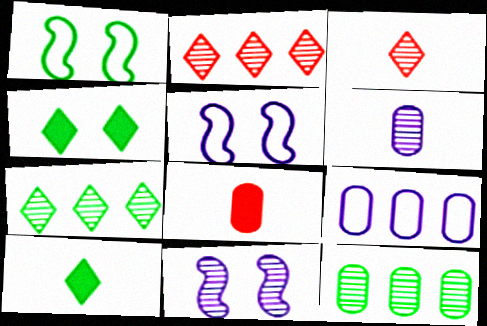[[1, 10, 12], 
[3, 11, 12], 
[5, 7, 8]]